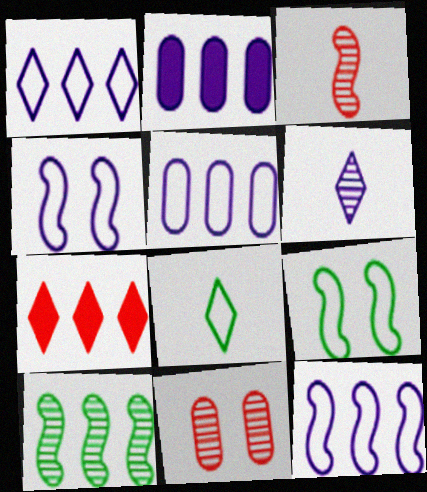[[1, 5, 12], 
[2, 4, 6], 
[5, 7, 10], 
[6, 10, 11]]